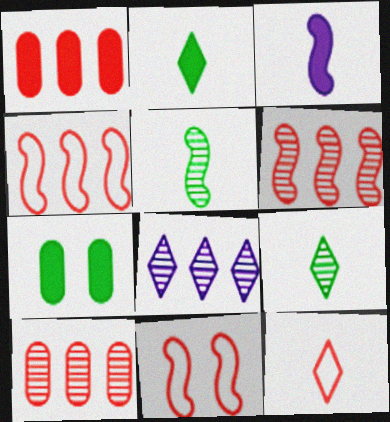[]